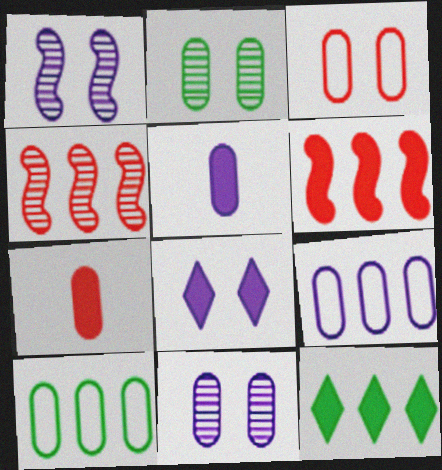[[2, 7, 9], 
[4, 9, 12], 
[5, 9, 11], 
[7, 10, 11]]